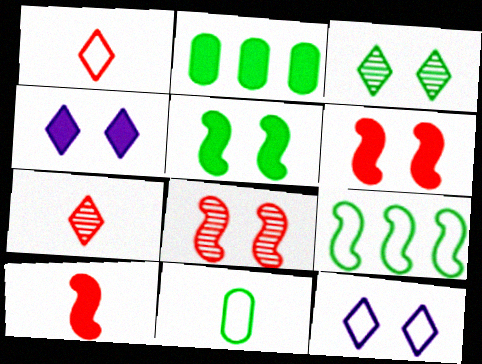[[2, 4, 10]]